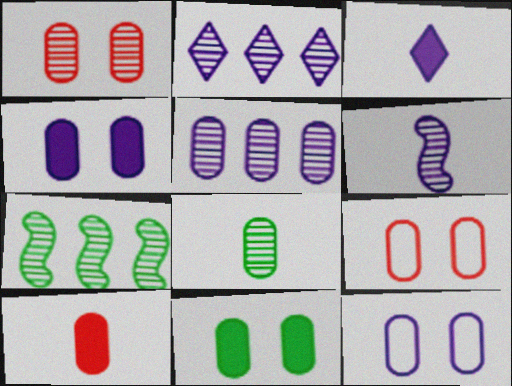[[1, 5, 8], 
[1, 11, 12], 
[3, 7, 9]]